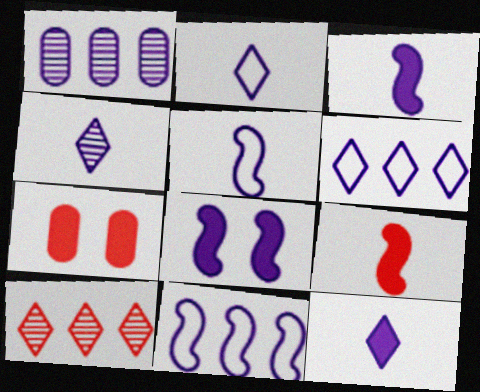[[1, 2, 8], 
[2, 4, 12]]